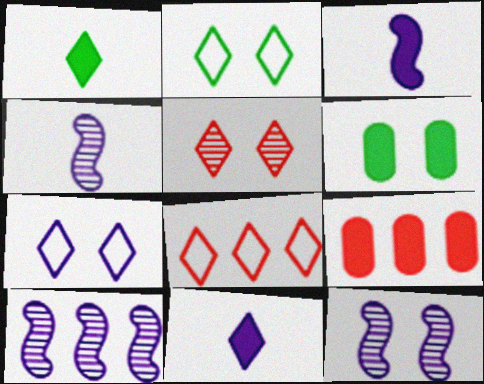[[2, 4, 9], 
[4, 6, 8], 
[4, 10, 12]]